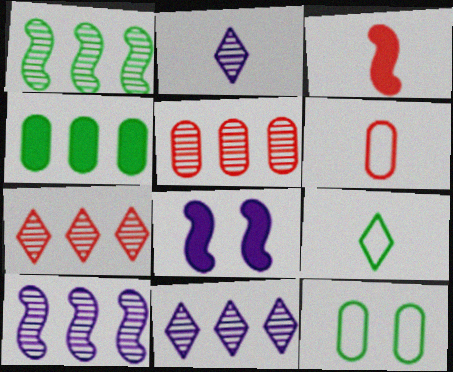[[1, 5, 11], 
[3, 11, 12], 
[5, 8, 9]]